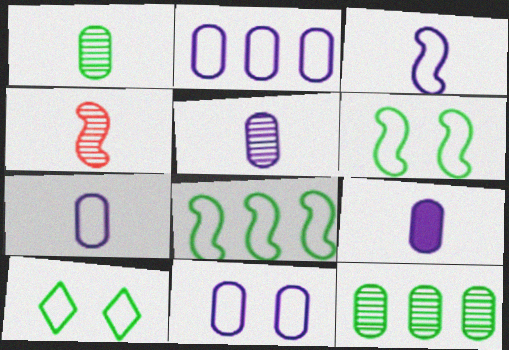[[2, 7, 11], 
[5, 7, 9]]